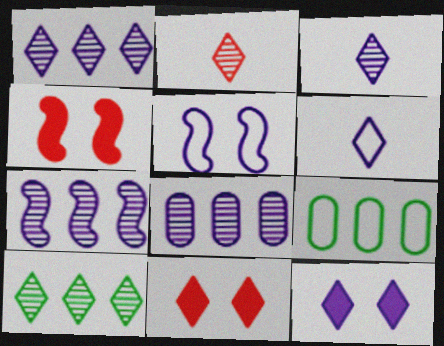[[1, 6, 12], 
[1, 7, 8], 
[3, 4, 9], 
[6, 10, 11]]